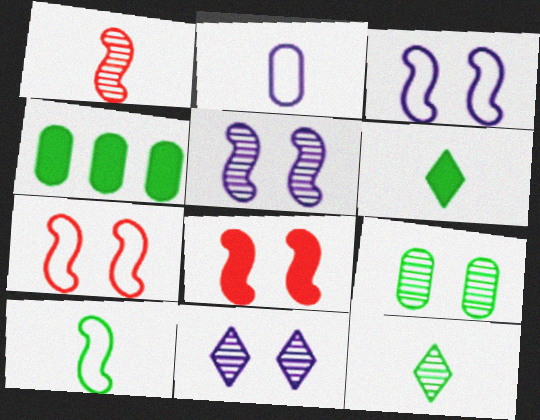[[1, 2, 6]]